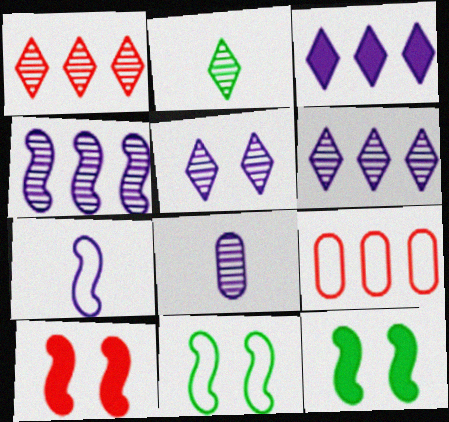[[1, 2, 5], 
[4, 5, 8]]